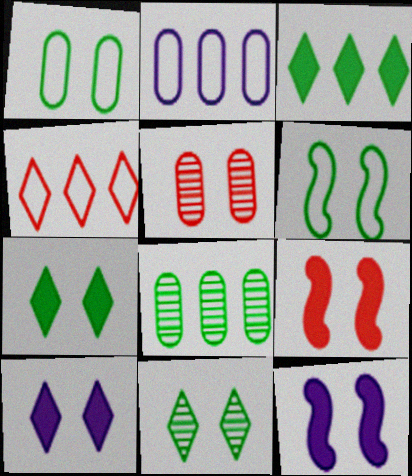[[5, 6, 10]]